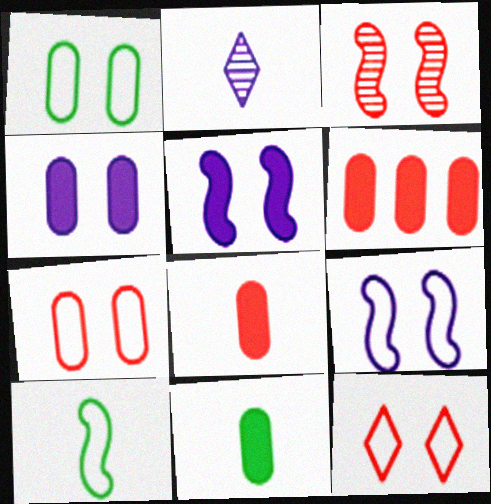[[1, 9, 12], 
[2, 8, 10], 
[4, 6, 11]]